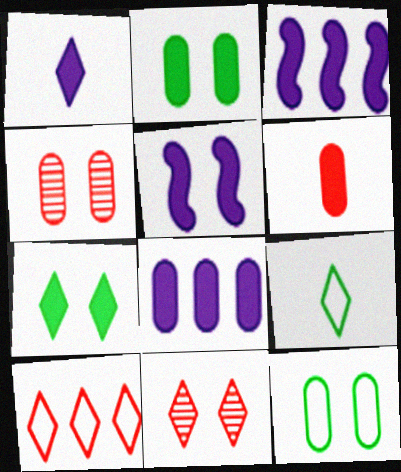[[1, 5, 8], 
[2, 6, 8], 
[3, 4, 9], 
[3, 6, 7], 
[5, 11, 12]]